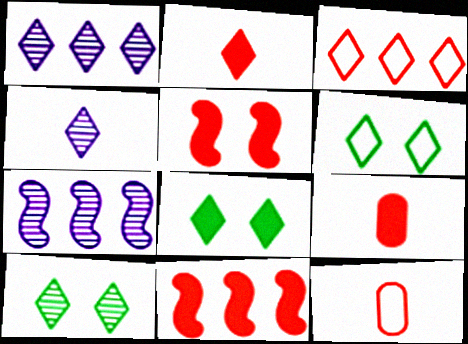[[1, 2, 6], 
[3, 4, 8], 
[6, 7, 9], 
[6, 8, 10], 
[7, 8, 12]]